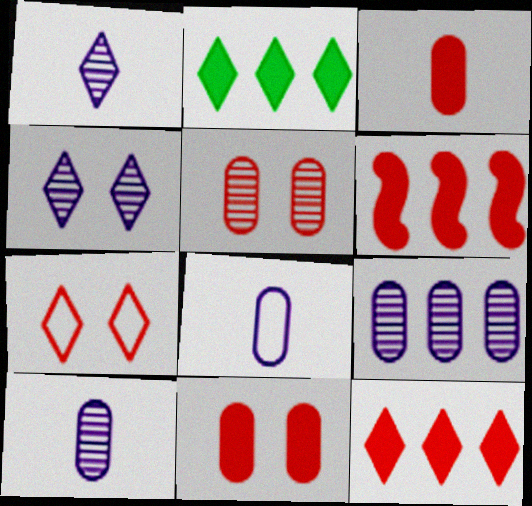[[1, 2, 7]]